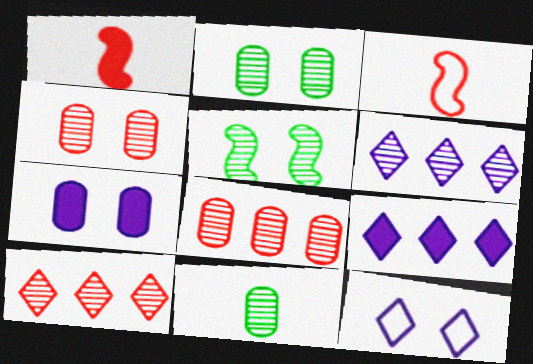[[2, 3, 9]]